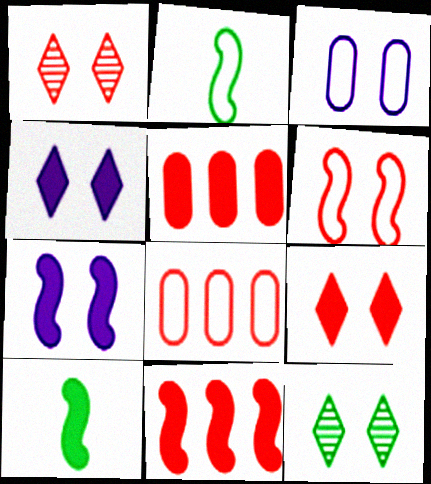[[4, 5, 10], 
[7, 10, 11]]